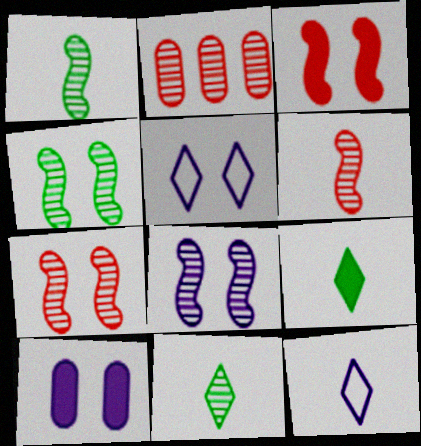[[2, 8, 11], 
[4, 7, 8], 
[5, 8, 10]]